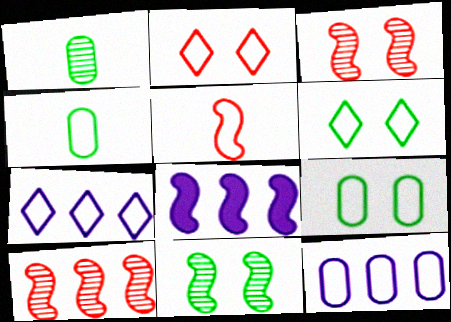[[1, 2, 8], 
[5, 6, 12], 
[5, 7, 9], 
[5, 8, 11]]